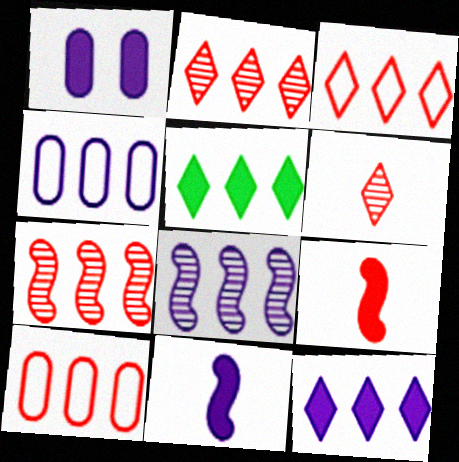[[1, 5, 9], 
[1, 11, 12], 
[4, 5, 7], 
[4, 8, 12], 
[5, 8, 10]]